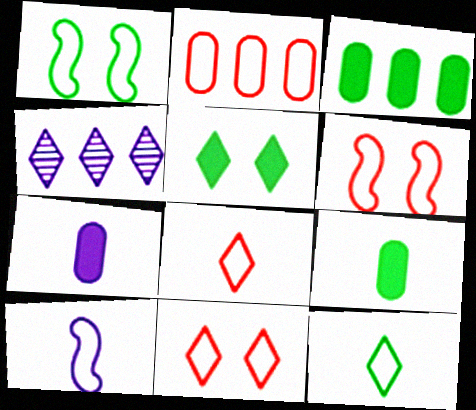[[2, 6, 8], 
[4, 5, 8], 
[4, 6, 9]]